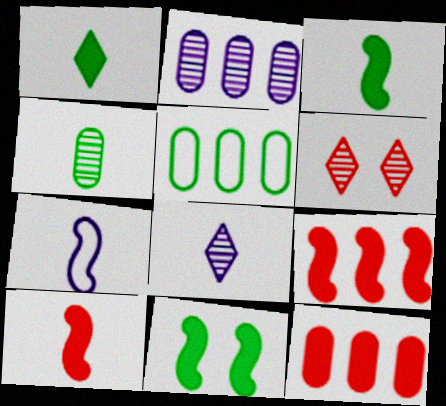[[2, 5, 12]]